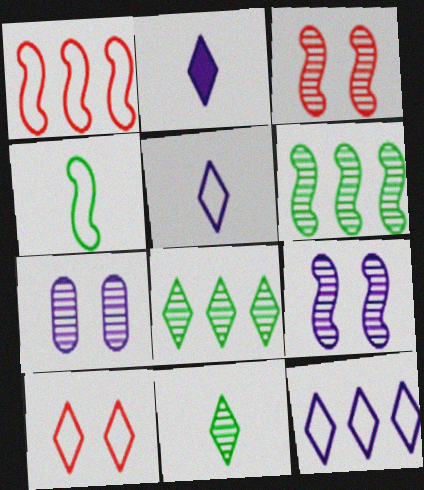[[2, 8, 10]]